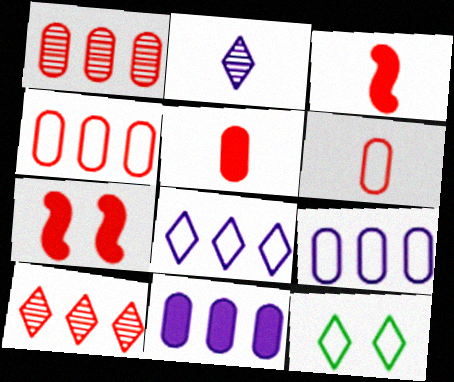[[6, 7, 10]]